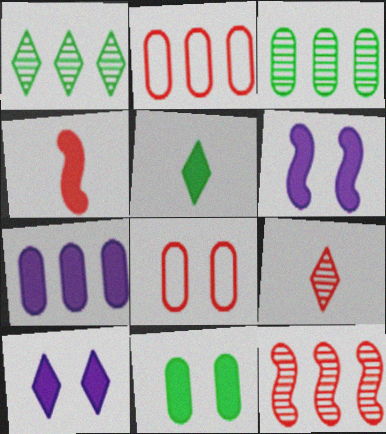[[2, 3, 7]]